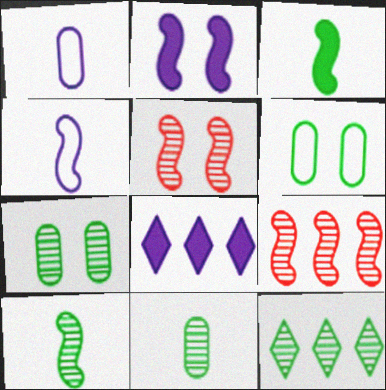[[3, 6, 12], 
[7, 10, 12]]